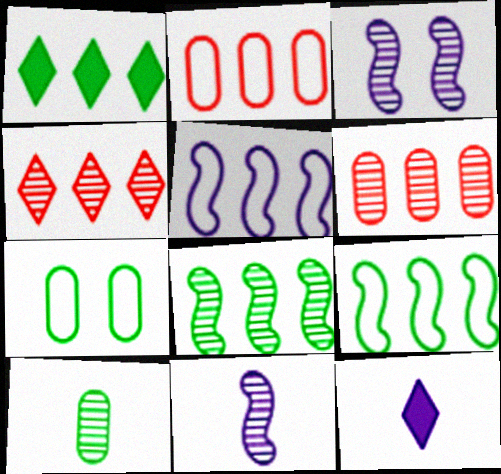[[1, 5, 6], 
[3, 4, 10]]